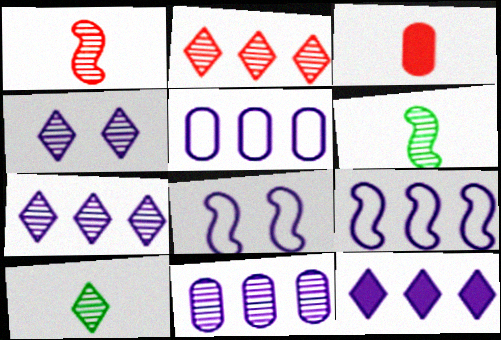[[2, 4, 10], 
[9, 11, 12]]